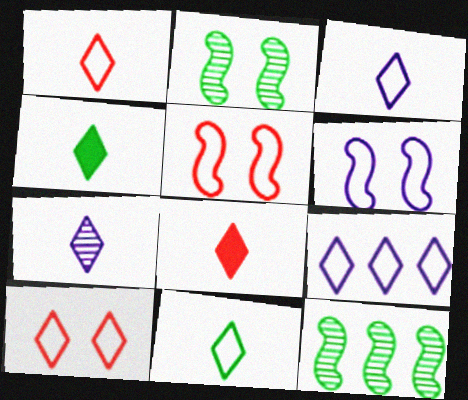[[1, 3, 11], 
[1, 4, 7], 
[7, 8, 11], 
[9, 10, 11]]